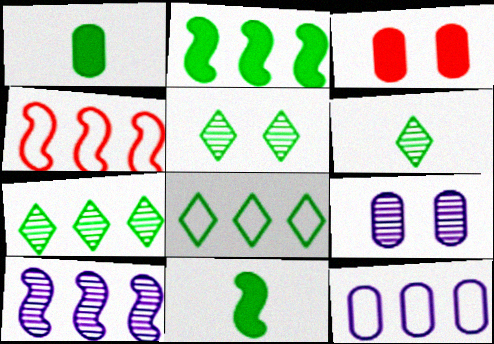[[2, 4, 10], 
[4, 8, 12], 
[5, 6, 7]]